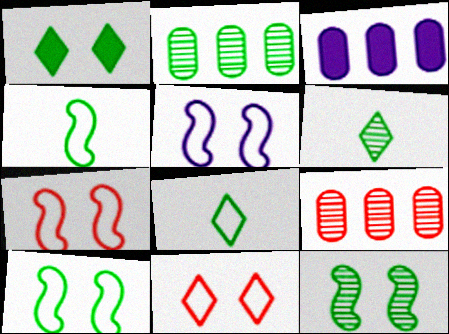[[1, 2, 4], 
[2, 6, 12], 
[3, 6, 7], 
[5, 7, 10]]